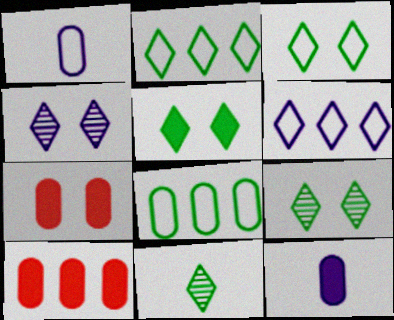[[2, 5, 11], 
[3, 5, 9]]